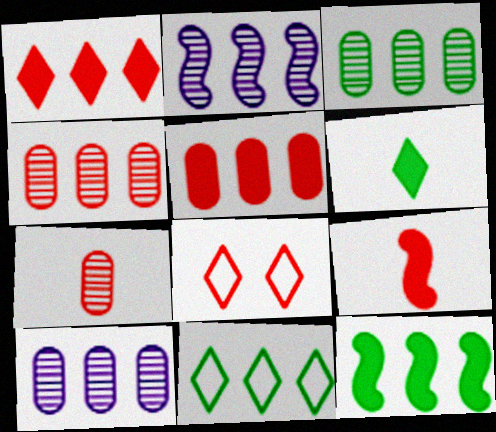[[2, 5, 11], 
[3, 4, 10], 
[3, 11, 12], 
[4, 8, 9]]